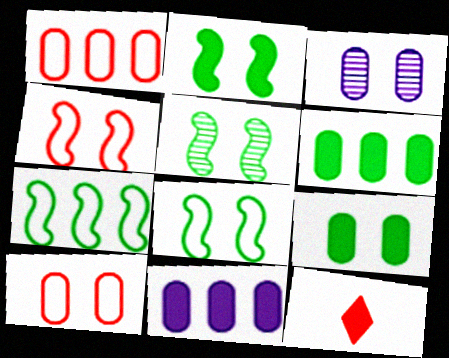[[2, 5, 8], 
[2, 11, 12], 
[3, 7, 12], 
[3, 9, 10]]